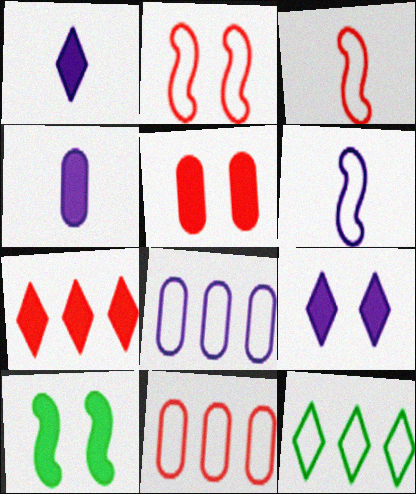[[4, 7, 10], 
[5, 9, 10]]